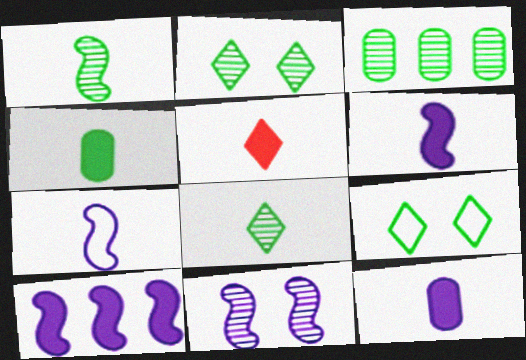[[1, 2, 3], 
[4, 5, 6], 
[7, 10, 11]]